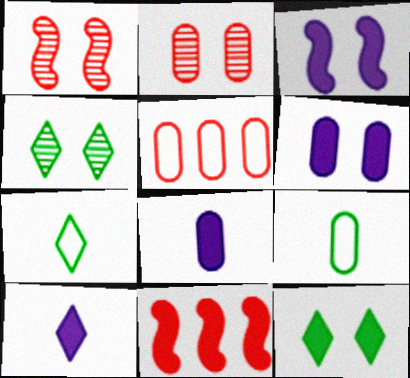[[8, 11, 12]]